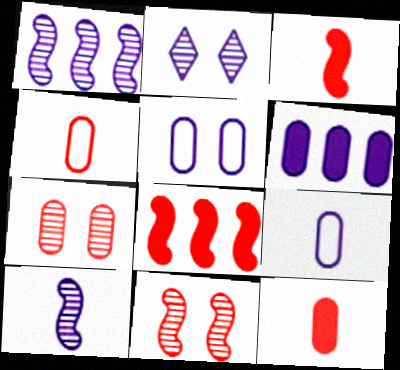[]